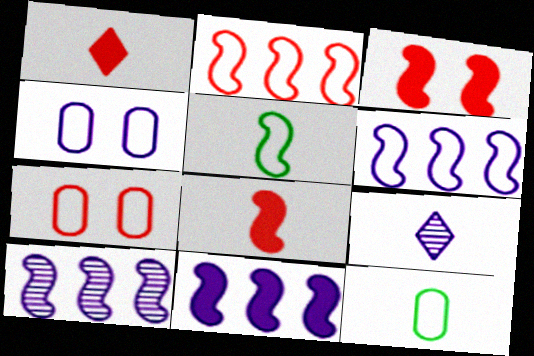[[3, 5, 10], 
[4, 9, 11], 
[6, 10, 11], 
[8, 9, 12]]